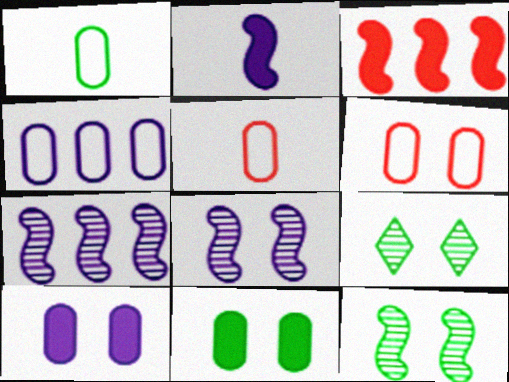[[1, 4, 6]]